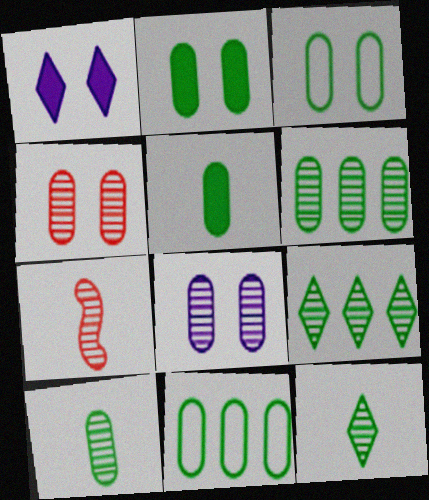[[1, 7, 11], 
[2, 10, 11], 
[3, 5, 6], 
[7, 8, 9]]